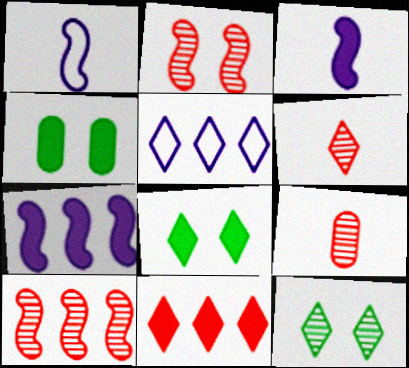[[3, 4, 11], 
[5, 6, 8]]